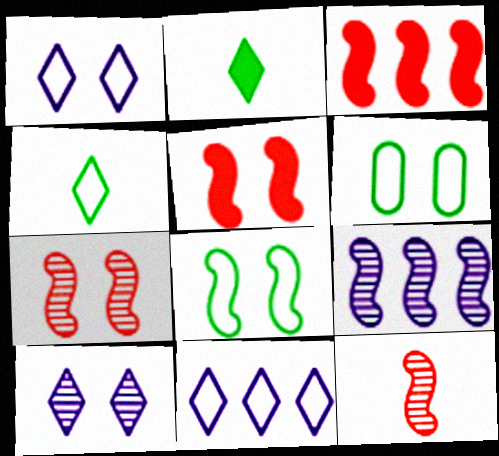[[5, 6, 10]]